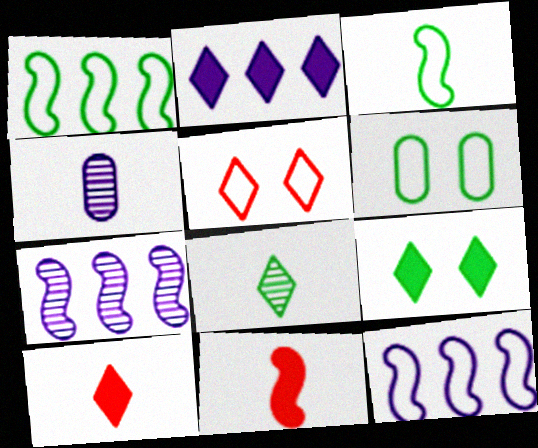[[2, 5, 8], 
[2, 9, 10], 
[3, 4, 10], 
[6, 7, 10]]